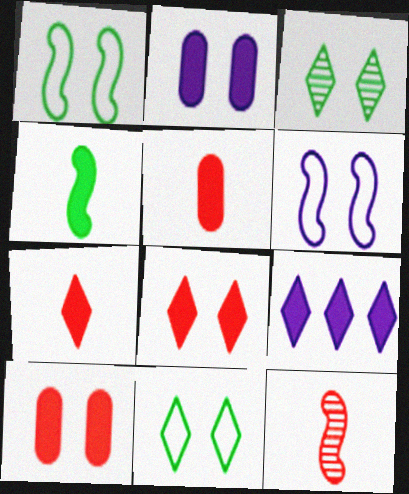[[3, 6, 10], 
[4, 9, 10]]